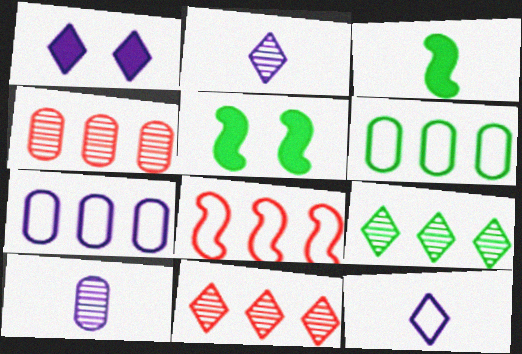[[4, 5, 12]]